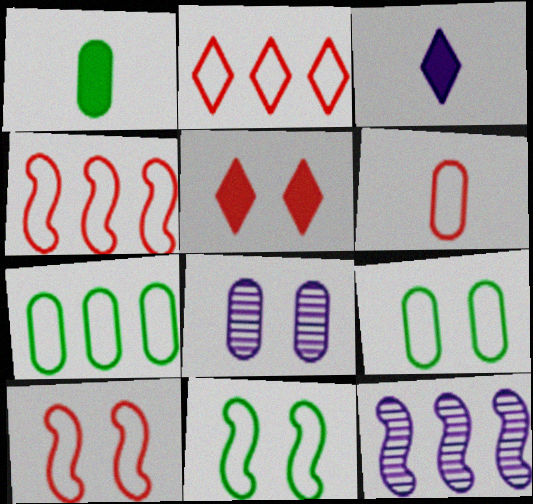[[2, 6, 10], 
[5, 8, 11]]